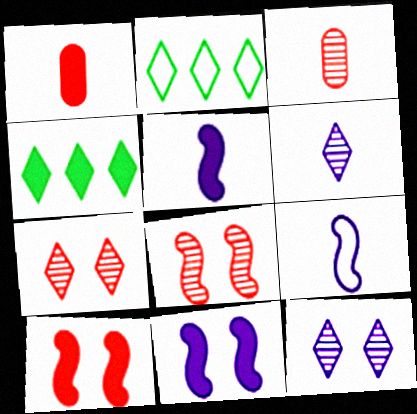[[1, 4, 11], 
[2, 3, 11]]